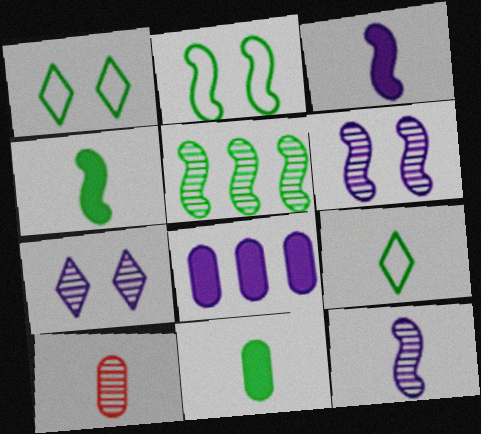[[1, 5, 11], 
[2, 4, 5], 
[3, 9, 10], 
[5, 7, 10]]